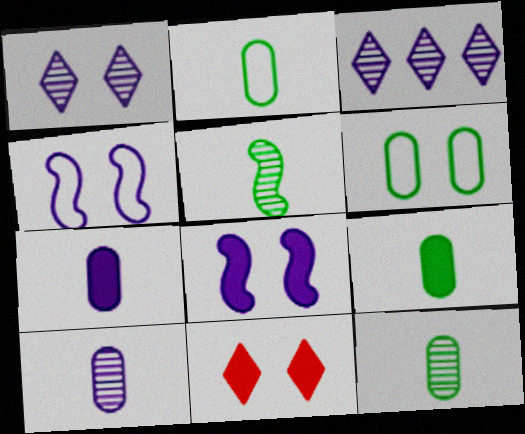[[2, 9, 12], 
[3, 4, 7]]